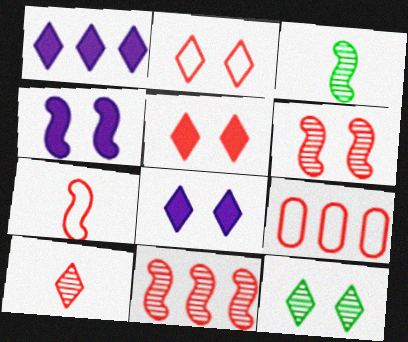[[2, 7, 9], 
[2, 8, 12], 
[3, 8, 9]]